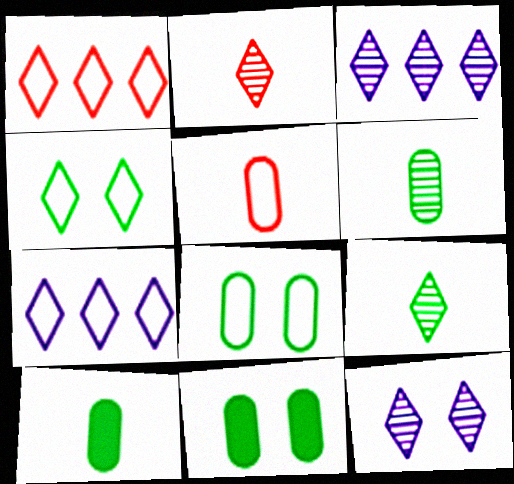[]